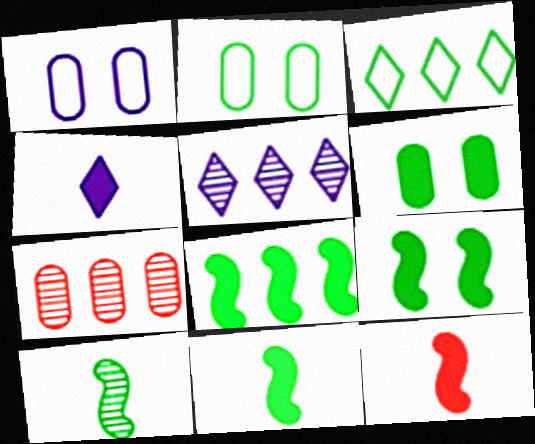[[2, 5, 12], 
[3, 6, 10], 
[8, 9, 11]]